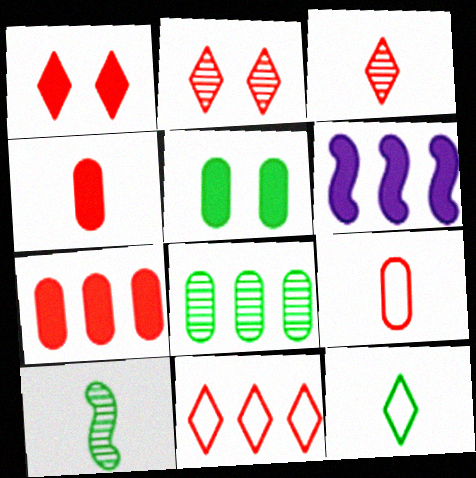[[1, 3, 11], 
[6, 8, 11]]